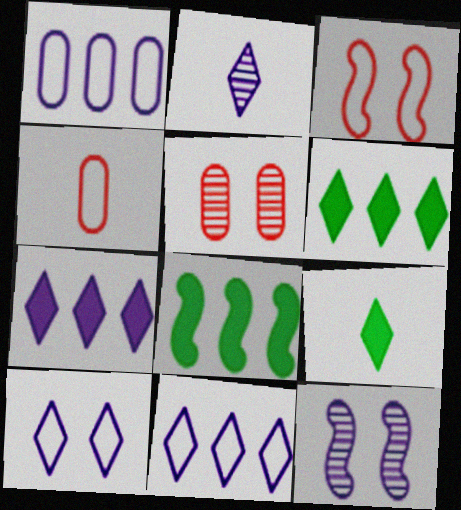[[2, 7, 10], 
[4, 6, 12]]